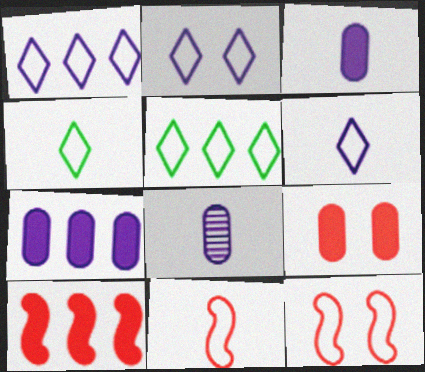[[1, 2, 6]]